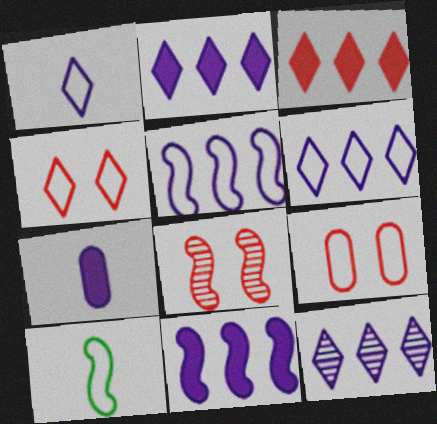[[2, 6, 12], 
[6, 9, 10], 
[8, 10, 11]]